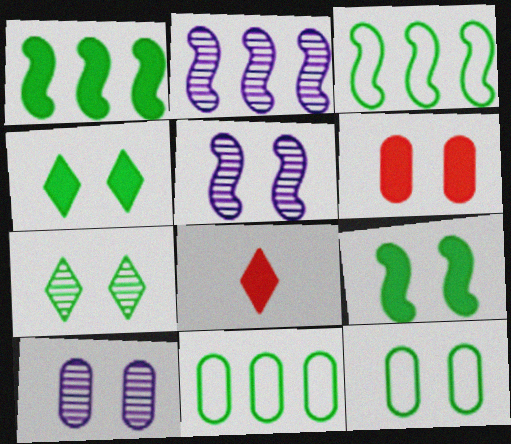[[2, 8, 12], 
[3, 8, 10], 
[5, 8, 11], 
[6, 10, 12], 
[7, 9, 12]]